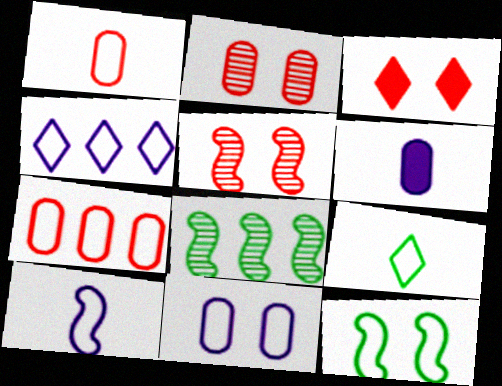[[1, 4, 12], 
[1, 9, 10], 
[4, 10, 11]]